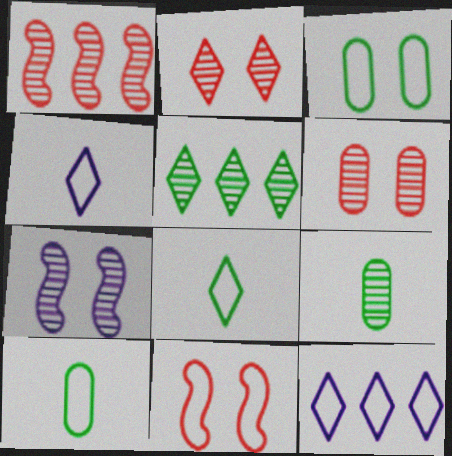[[10, 11, 12]]